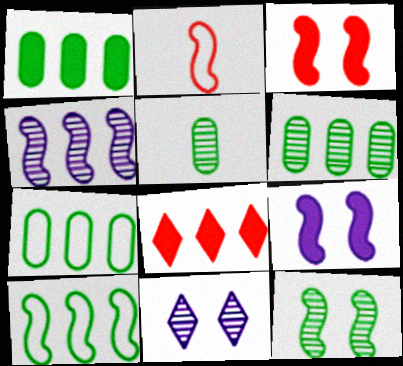[[1, 2, 11], 
[1, 6, 7], 
[4, 7, 8]]